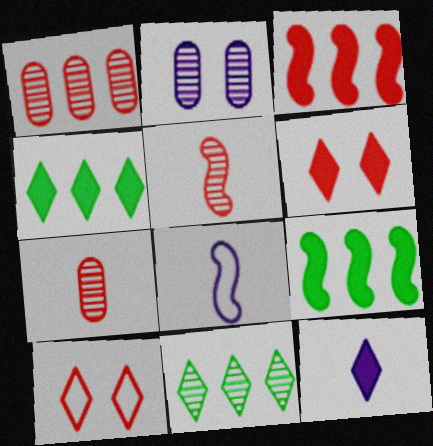[[2, 5, 11], 
[3, 7, 10], 
[4, 6, 12], 
[10, 11, 12]]